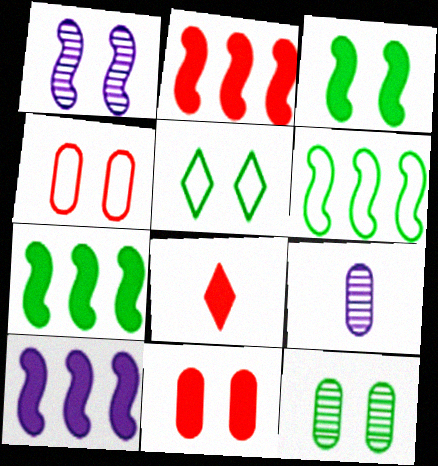[[1, 5, 11], 
[2, 5, 9], 
[2, 7, 10], 
[2, 8, 11], 
[3, 5, 12]]